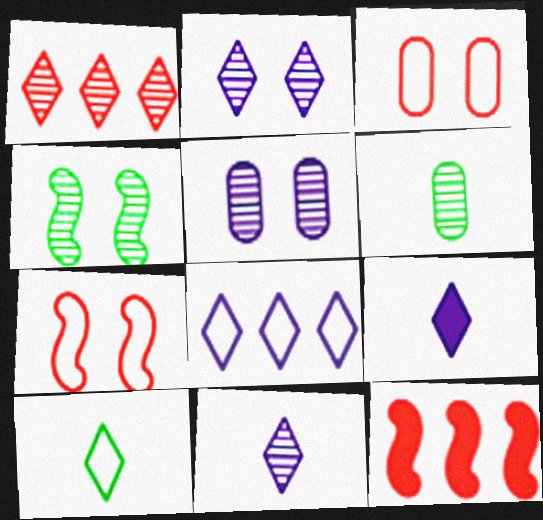[[2, 8, 9], 
[5, 10, 12]]